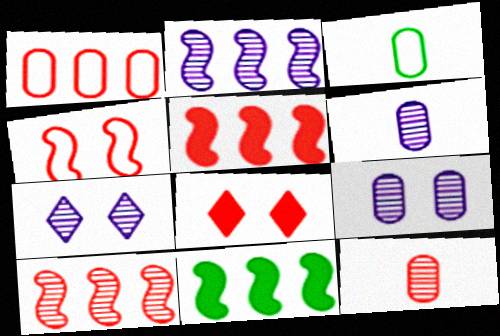[[2, 3, 8], 
[2, 6, 7], 
[3, 5, 7]]